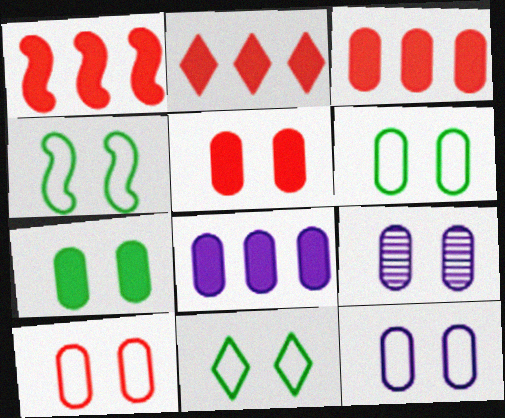[[1, 2, 3], 
[4, 6, 11], 
[5, 6, 9], 
[6, 10, 12], 
[7, 9, 10]]